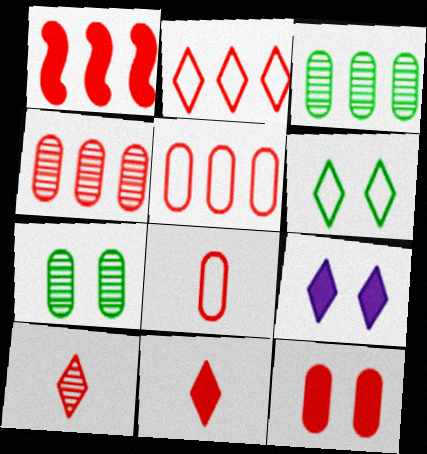[[1, 2, 4], 
[1, 11, 12], 
[4, 8, 12]]